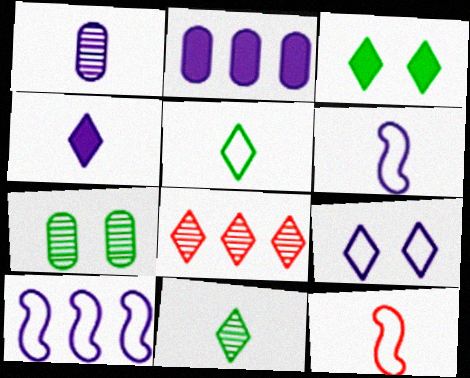[[1, 4, 6]]